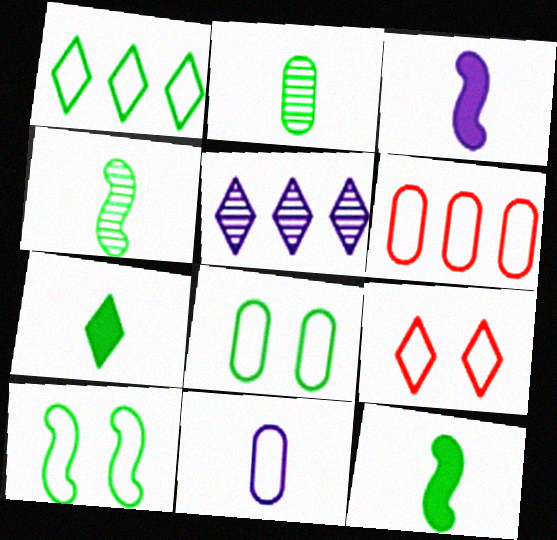[[5, 7, 9], 
[6, 8, 11]]